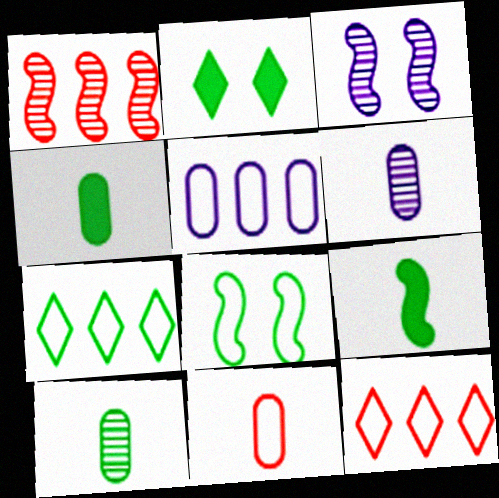[[3, 4, 12], 
[4, 6, 11]]